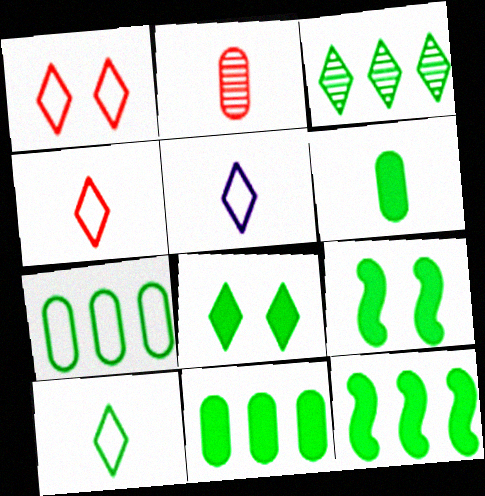[[3, 7, 12], 
[3, 8, 10], 
[4, 5, 10], 
[6, 8, 12]]